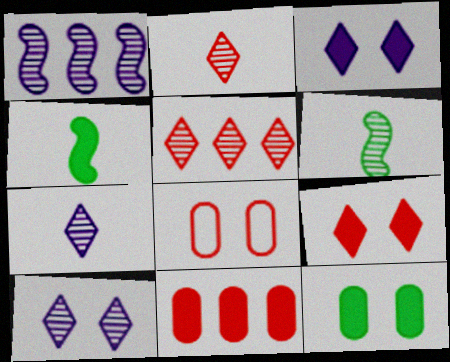[[3, 4, 11]]